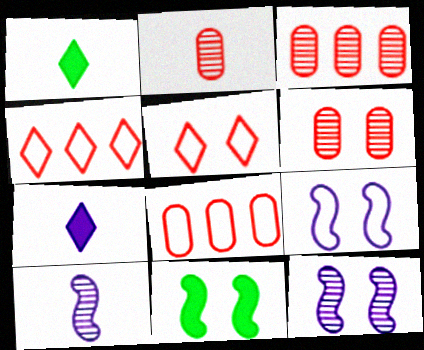[[1, 3, 9], 
[1, 8, 12], 
[2, 3, 6]]